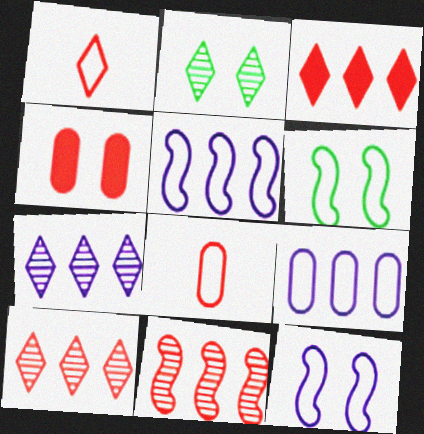[[1, 4, 11], 
[1, 6, 9], 
[2, 4, 12]]